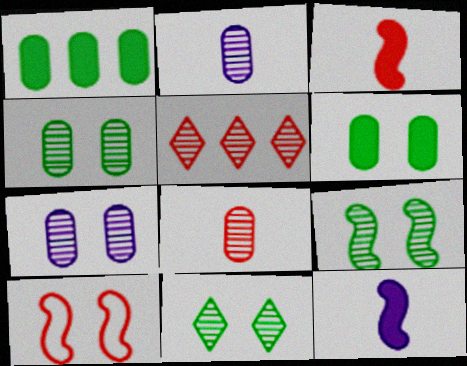[[2, 5, 9], 
[4, 9, 11]]